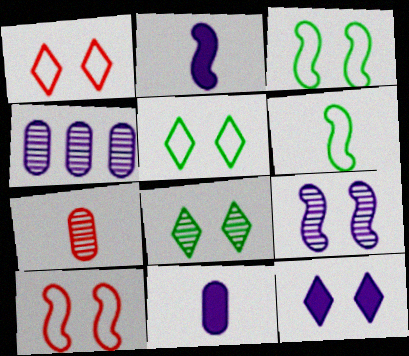[[1, 8, 12]]